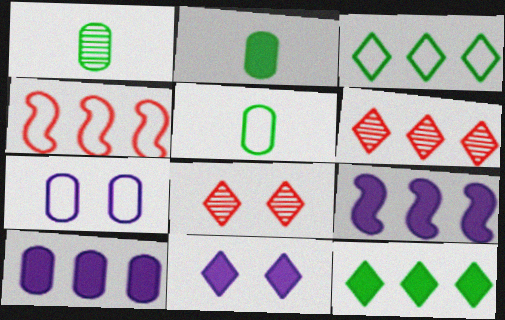[[1, 2, 5], 
[1, 4, 11], 
[5, 8, 9]]